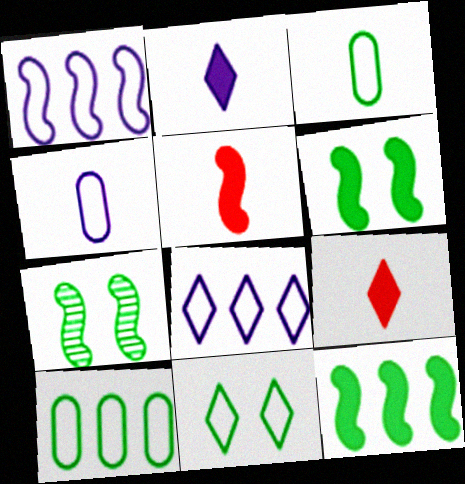[[1, 5, 7]]